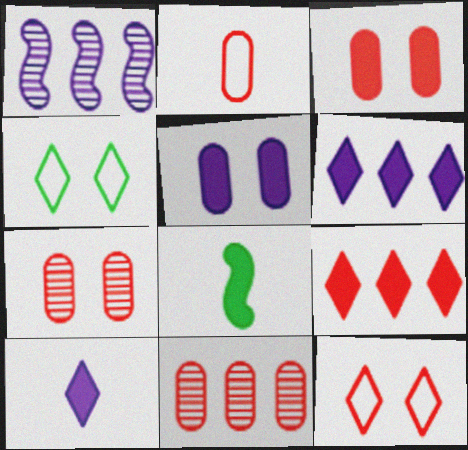[[2, 3, 11], 
[3, 6, 8], 
[5, 8, 9]]